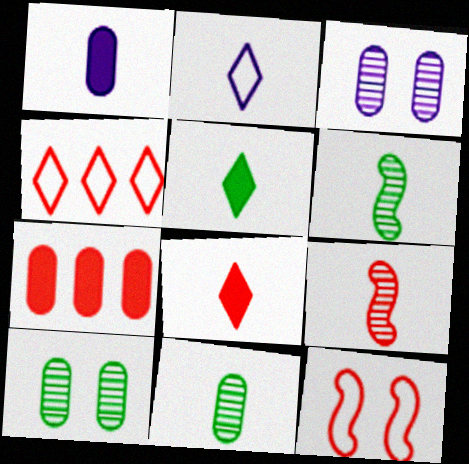[]